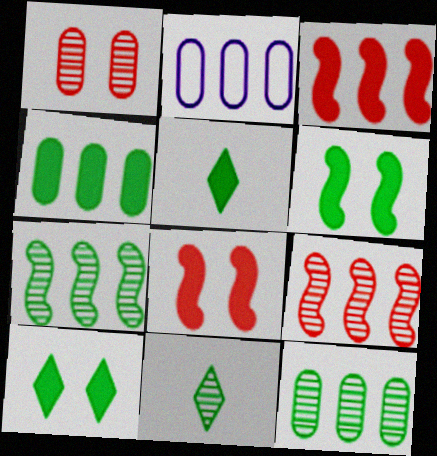[[2, 8, 11], 
[4, 5, 6]]